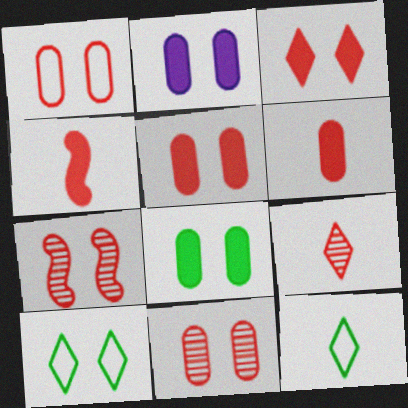[[1, 3, 7], 
[1, 5, 11], 
[2, 5, 8], 
[2, 7, 10]]